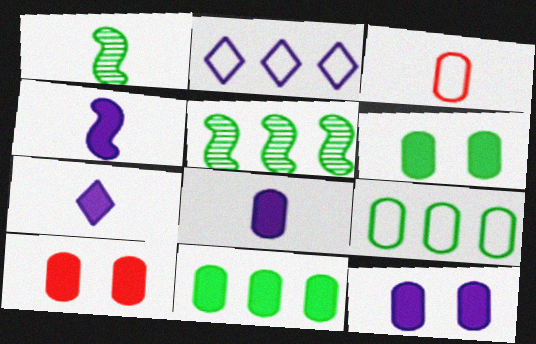[[1, 2, 10], 
[1, 3, 7], 
[4, 7, 8], 
[6, 10, 12], 
[8, 10, 11]]